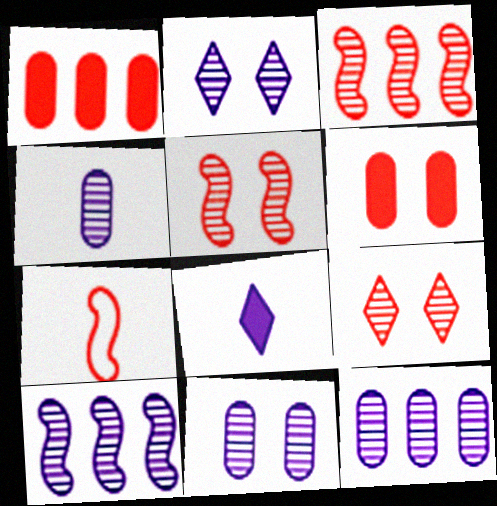[[1, 7, 9], 
[2, 4, 10], 
[4, 11, 12]]